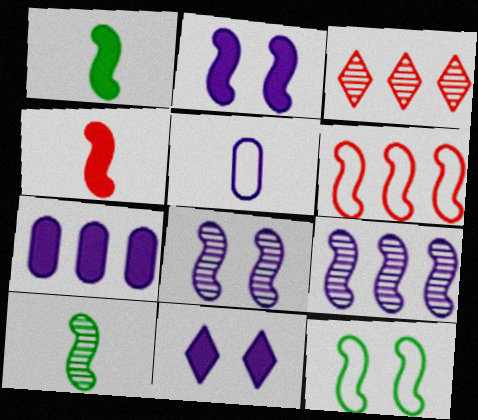[[1, 6, 8], 
[2, 6, 10], 
[4, 9, 12], 
[5, 9, 11]]